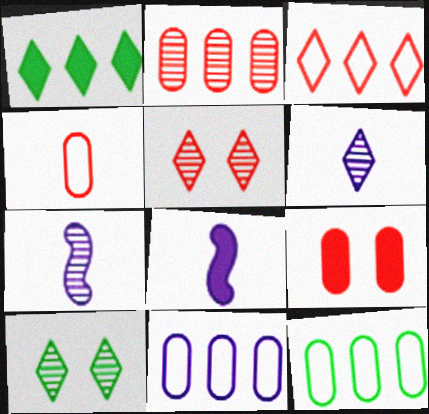[[1, 8, 9], 
[2, 4, 9], 
[2, 7, 10], 
[5, 8, 12]]